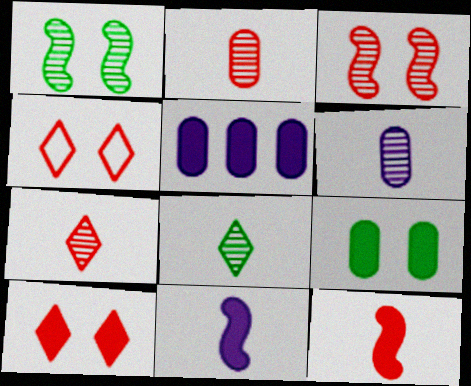[]